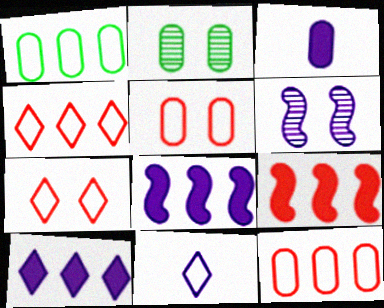[[2, 3, 12], 
[2, 9, 11]]